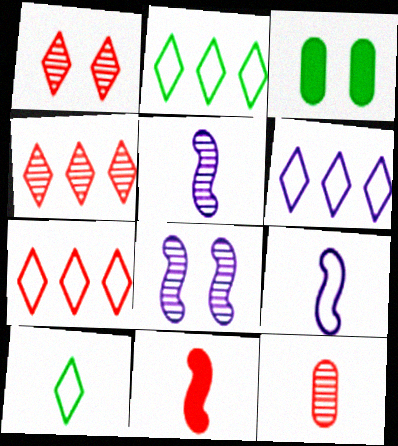[[2, 6, 7], 
[3, 4, 9], 
[3, 5, 7]]